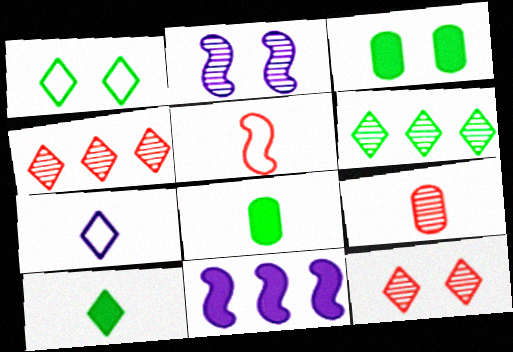[[1, 6, 10], 
[1, 9, 11], 
[2, 6, 9]]